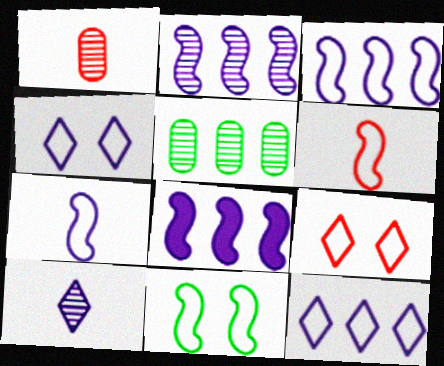[[2, 3, 8], 
[3, 6, 11]]